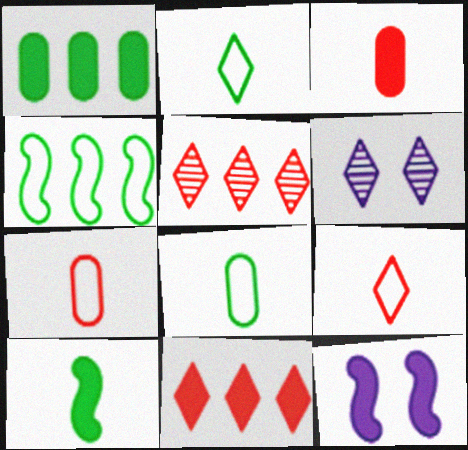[[2, 6, 11], 
[3, 4, 6], 
[5, 8, 12]]